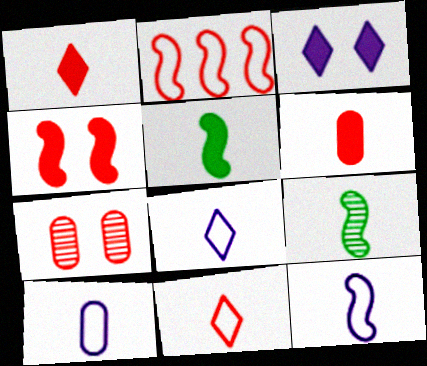[[1, 2, 7], 
[1, 9, 10], 
[6, 8, 9], 
[8, 10, 12]]